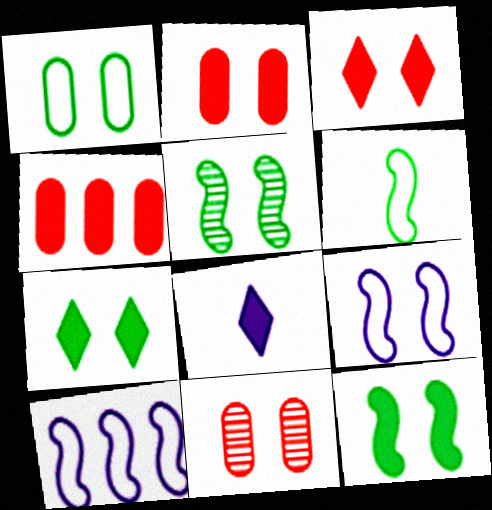[[1, 5, 7], 
[4, 8, 12], 
[7, 9, 11]]